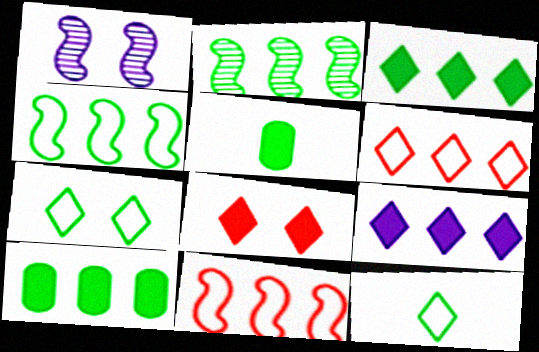[[1, 5, 6], 
[2, 5, 7]]